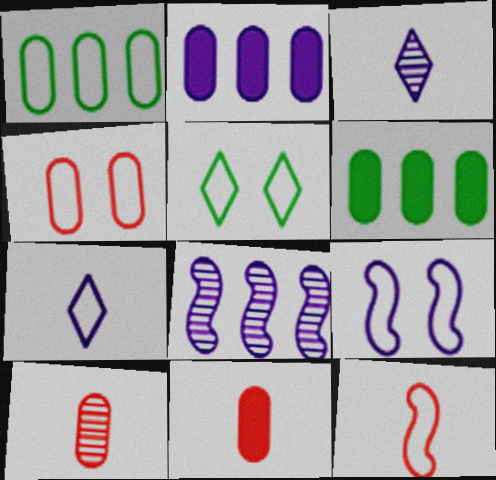[[2, 3, 9], 
[4, 5, 9], 
[5, 8, 11]]